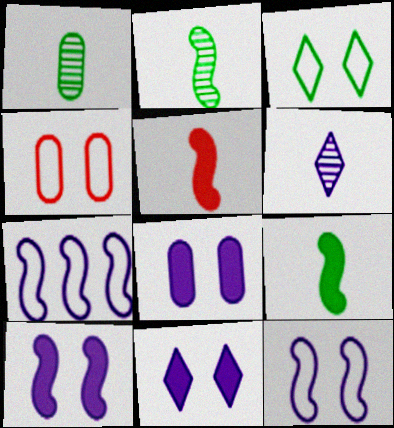[[3, 4, 12], 
[6, 7, 8], 
[8, 10, 11]]